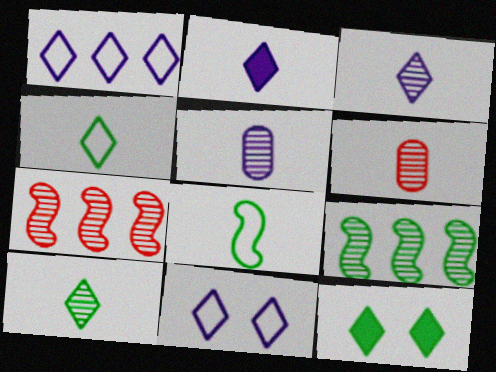[[2, 6, 8]]